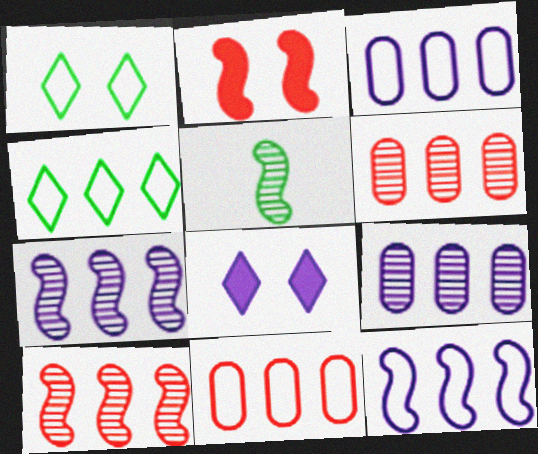[[2, 5, 12], 
[4, 11, 12], 
[5, 8, 11]]